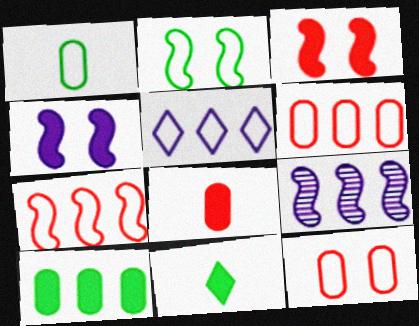[[9, 11, 12]]